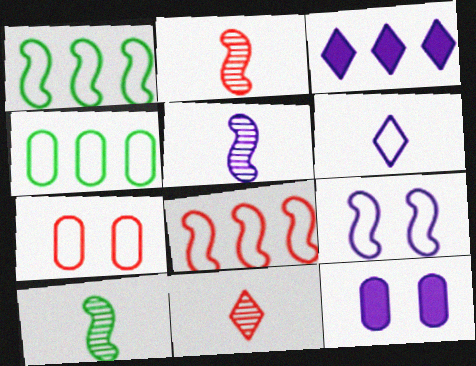[[1, 6, 7], 
[1, 11, 12], 
[2, 5, 10], 
[3, 7, 10]]